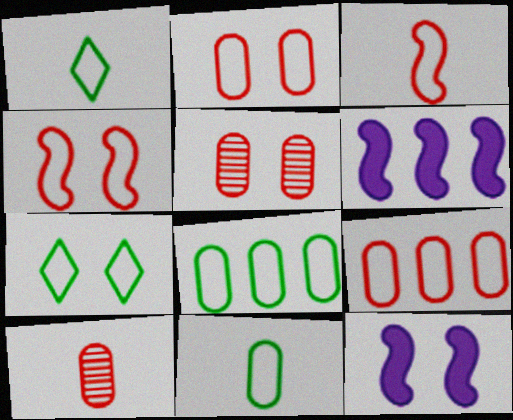[[1, 5, 6], 
[5, 7, 12], 
[6, 7, 10]]